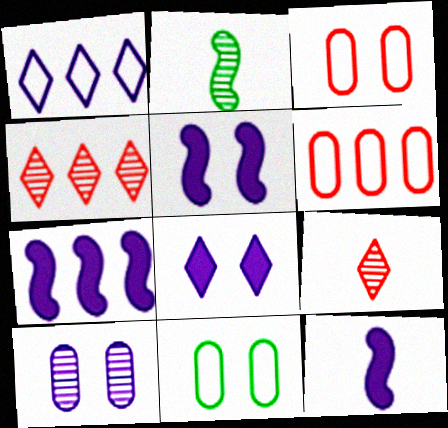[[1, 10, 12], 
[2, 4, 10], 
[2, 6, 8], 
[4, 11, 12], 
[5, 7, 12], 
[7, 9, 11]]